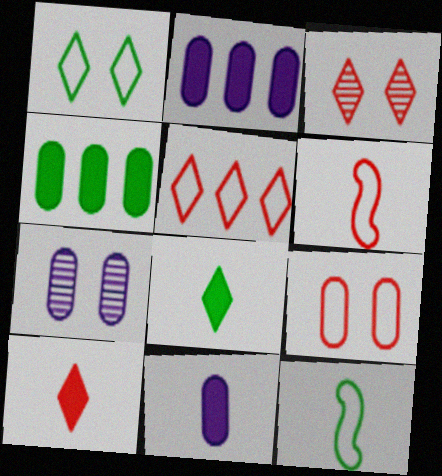[[2, 3, 12], 
[3, 5, 10], 
[5, 6, 9]]